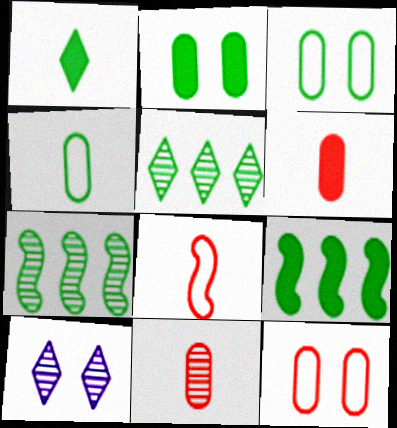[[1, 2, 9], 
[1, 3, 7], 
[7, 10, 11]]